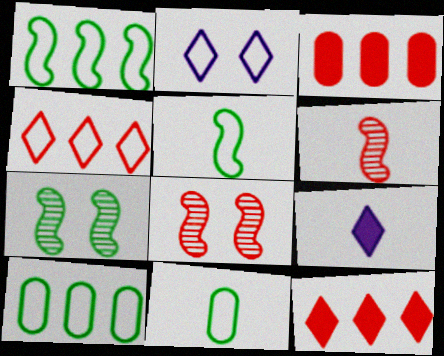[[6, 9, 11], 
[8, 9, 10]]